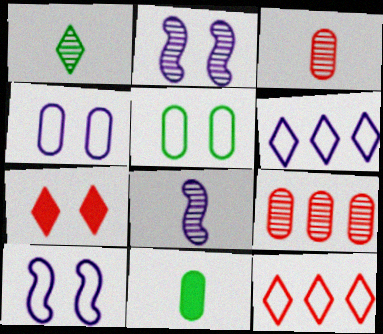[[1, 2, 9], 
[1, 3, 8], 
[1, 6, 7], 
[2, 5, 7], 
[2, 11, 12], 
[4, 9, 11]]